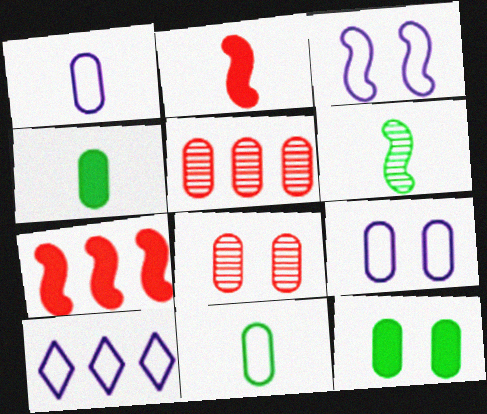[[1, 3, 10], 
[1, 5, 12], 
[3, 6, 7], 
[4, 5, 9], 
[8, 9, 12]]